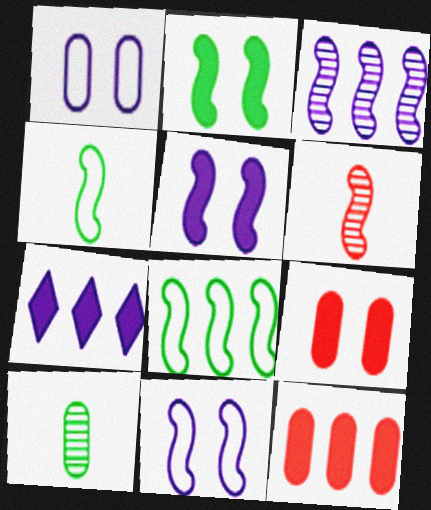[[1, 10, 12], 
[5, 6, 8]]